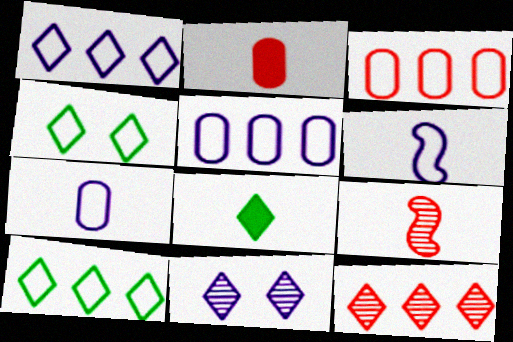[[3, 4, 6], 
[7, 8, 9]]